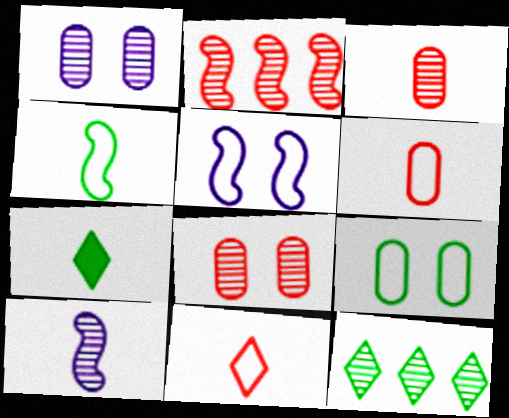[[6, 7, 10], 
[8, 10, 12]]